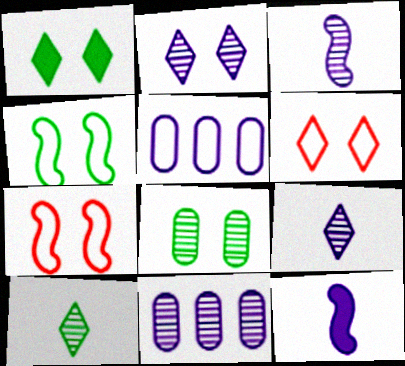[[1, 2, 6], 
[1, 4, 8], 
[2, 3, 11], 
[2, 5, 12]]